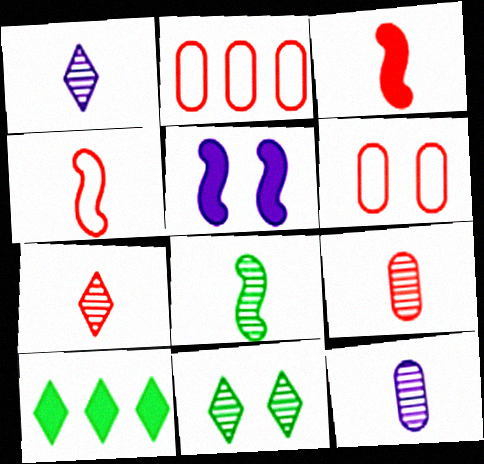[[1, 8, 9], 
[5, 6, 11], 
[7, 8, 12]]